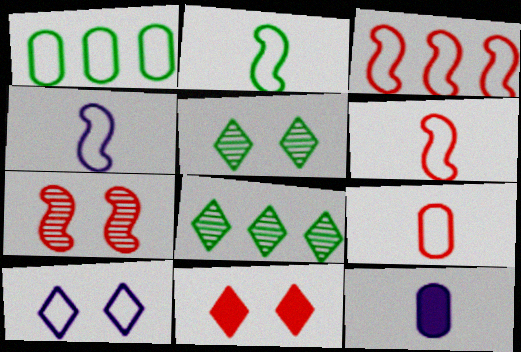[[1, 6, 10], 
[2, 4, 6], 
[3, 5, 12], 
[5, 10, 11]]